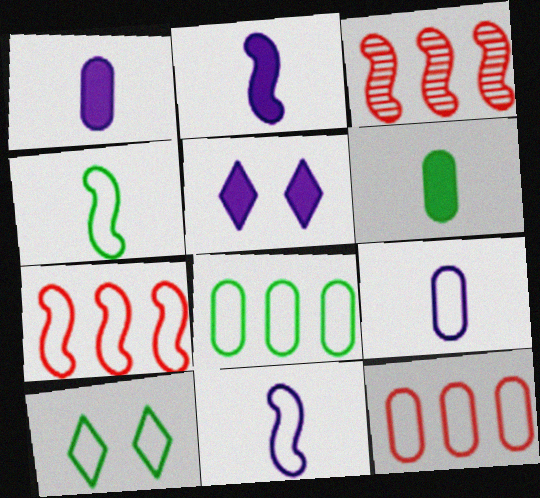[[1, 3, 10], 
[4, 8, 10], 
[7, 9, 10], 
[10, 11, 12]]